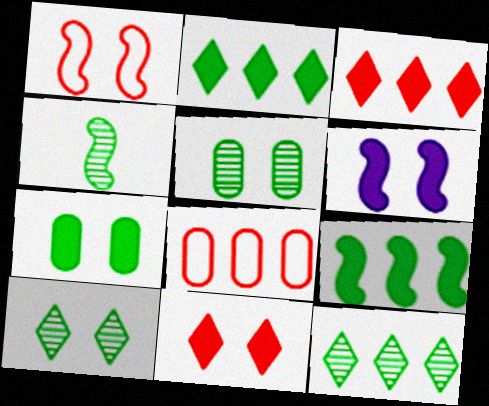[[4, 5, 12], 
[6, 7, 11]]